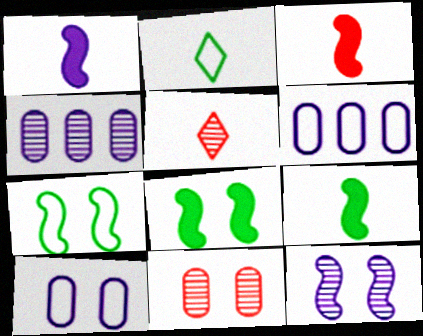[[1, 3, 9], 
[5, 6, 8]]